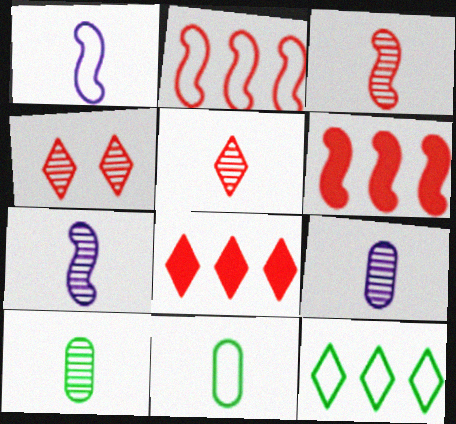[[5, 7, 10]]